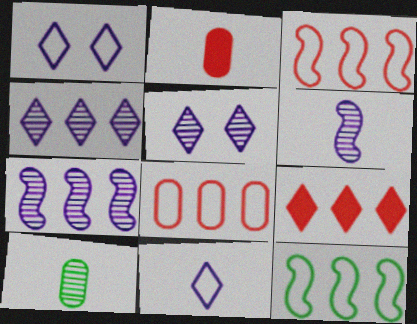[[2, 5, 12]]